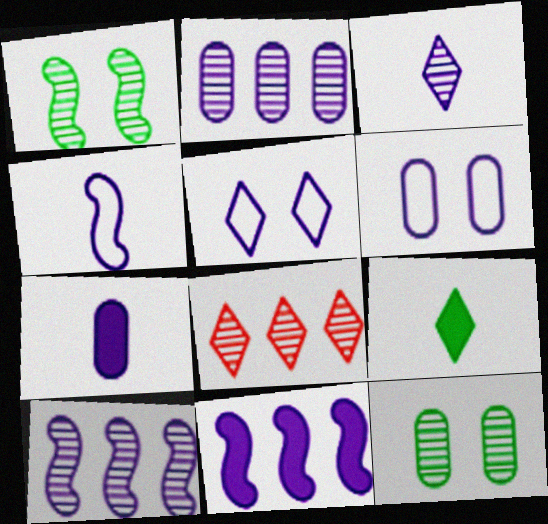[[2, 6, 7], 
[3, 4, 7], 
[3, 6, 11], 
[5, 7, 10], 
[5, 8, 9]]